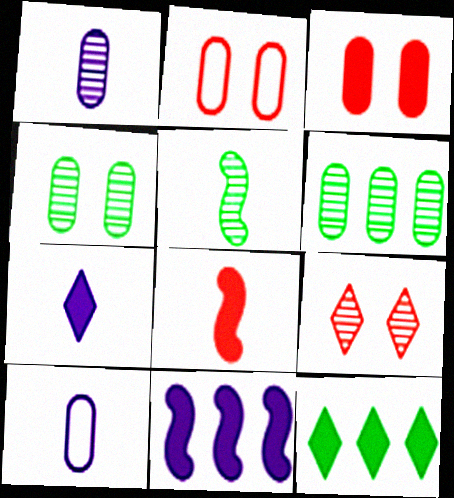[[3, 6, 10]]